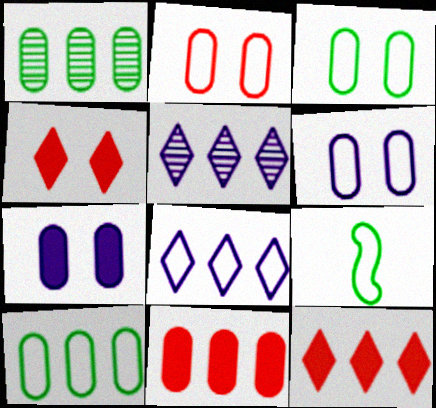[[2, 3, 6], 
[2, 8, 9]]